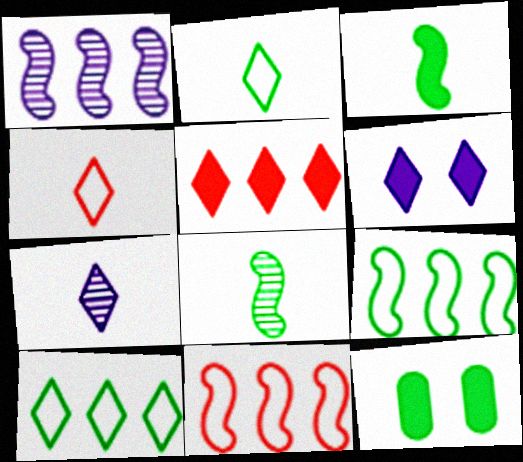[[1, 4, 12], 
[7, 11, 12], 
[8, 10, 12]]